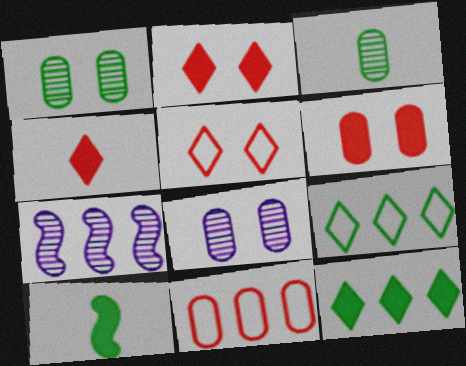[[1, 9, 10], 
[7, 11, 12]]